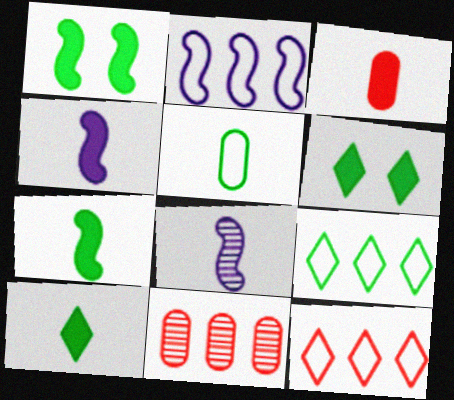[[3, 4, 10]]